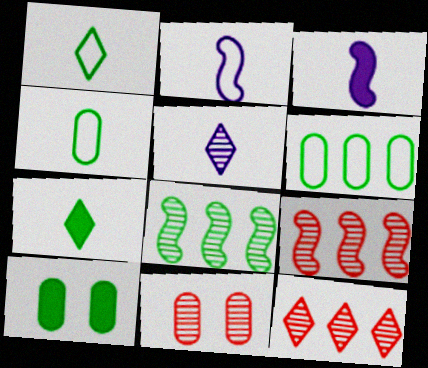[[1, 8, 10], 
[2, 10, 12], 
[5, 8, 11]]